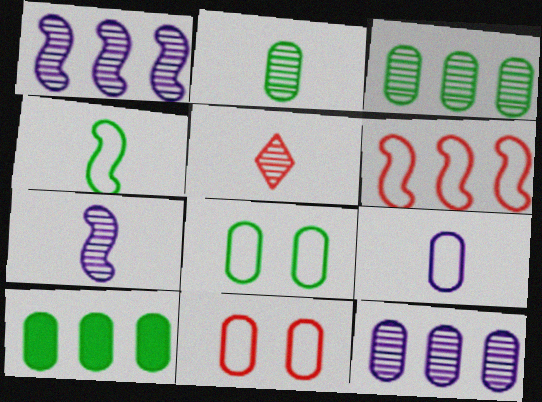[[2, 5, 7], 
[2, 8, 10]]